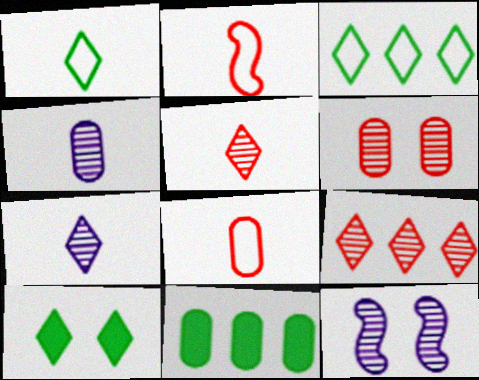[]